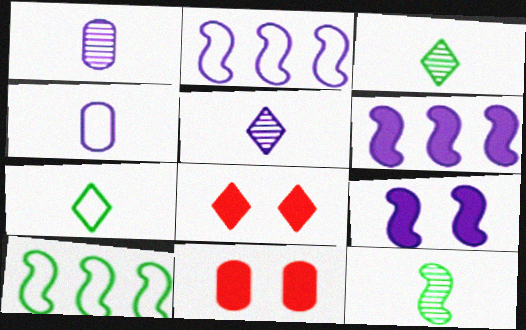[[1, 8, 10], 
[2, 3, 11], 
[5, 10, 11]]